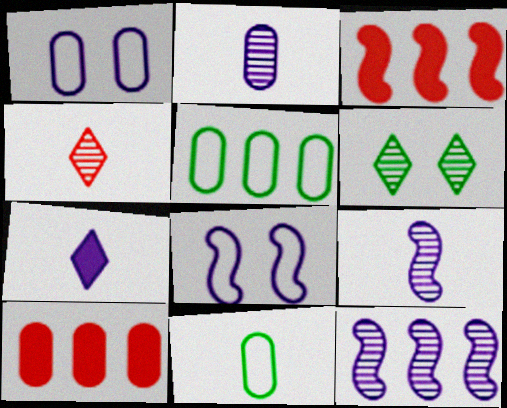[[1, 7, 12]]